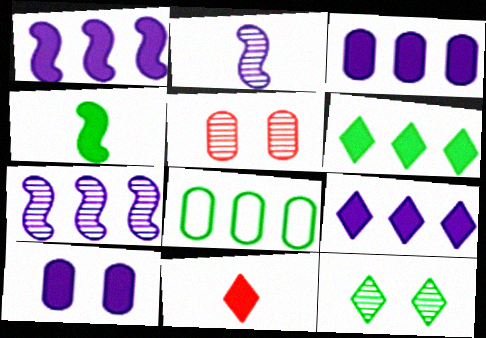[[1, 3, 9], 
[4, 8, 12]]